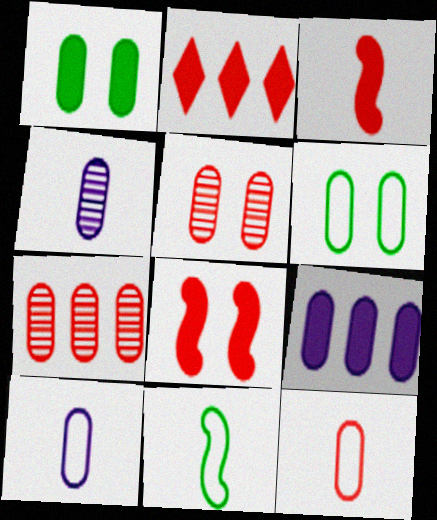[[1, 7, 10]]